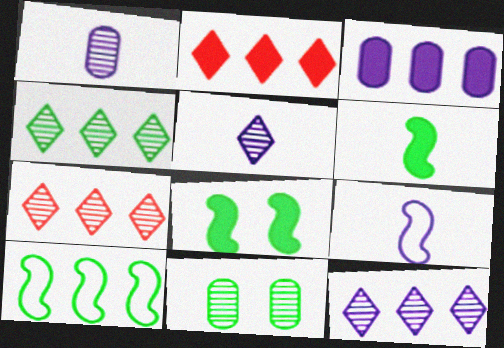[[2, 9, 11], 
[3, 7, 10], 
[4, 7, 12]]